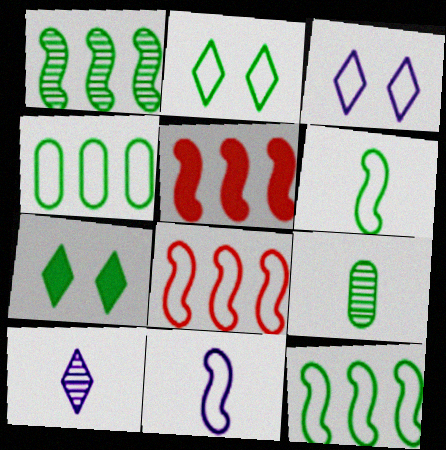[[2, 4, 6], 
[3, 5, 9], 
[7, 9, 12]]